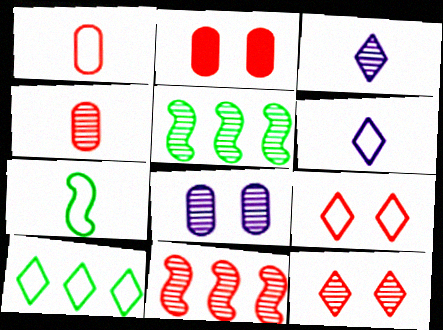[[1, 6, 7], 
[2, 5, 6], 
[4, 11, 12], 
[6, 9, 10]]